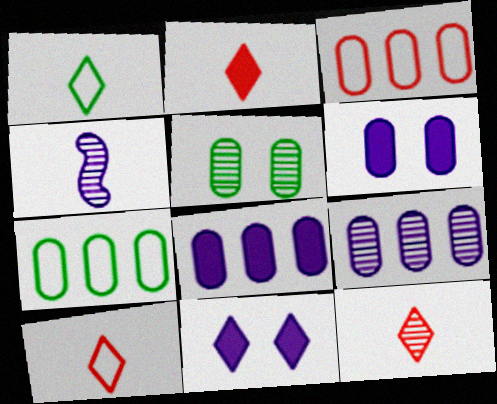[[2, 10, 12]]